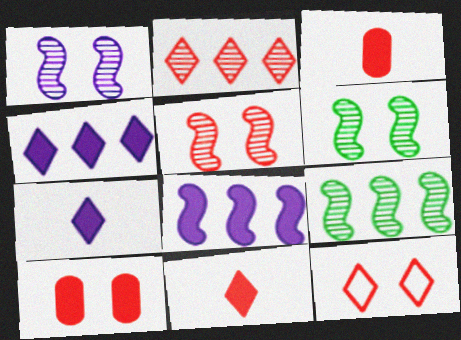[[1, 5, 6], 
[2, 11, 12], 
[5, 10, 12]]